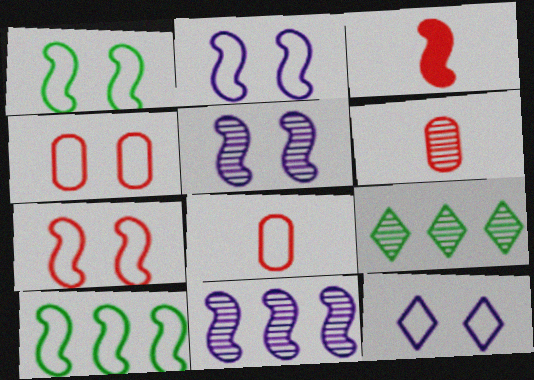[[1, 2, 7], 
[1, 3, 11], 
[1, 4, 12], 
[3, 5, 10], 
[5, 6, 9], 
[8, 10, 12]]